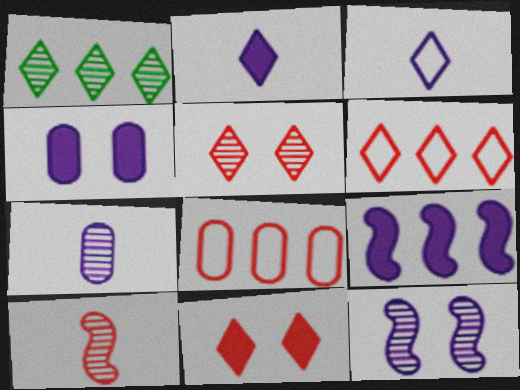[[1, 3, 11], 
[1, 8, 9], 
[2, 4, 9], 
[8, 10, 11]]